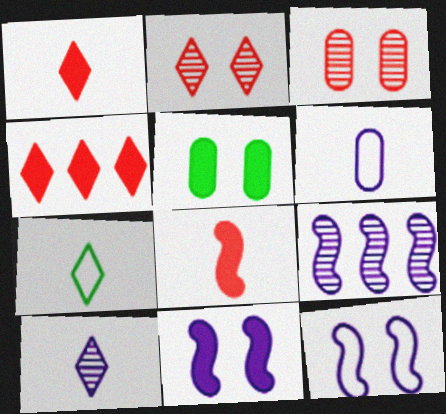[[1, 7, 10], 
[2, 5, 12]]